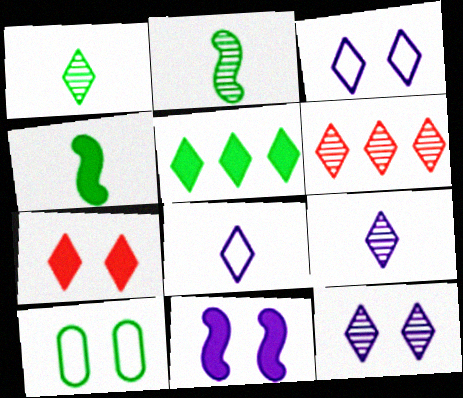[[1, 6, 12], 
[2, 5, 10]]